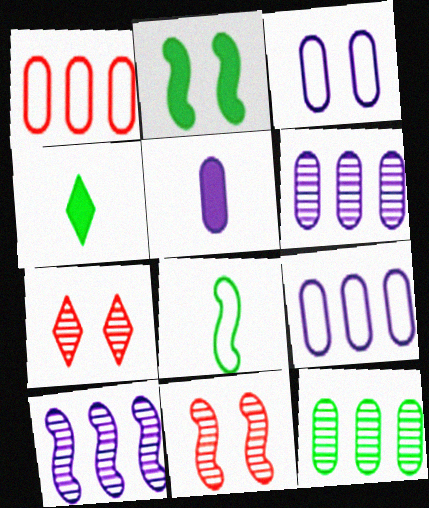[[2, 3, 7], 
[3, 5, 6], 
[4, 9, 11]]